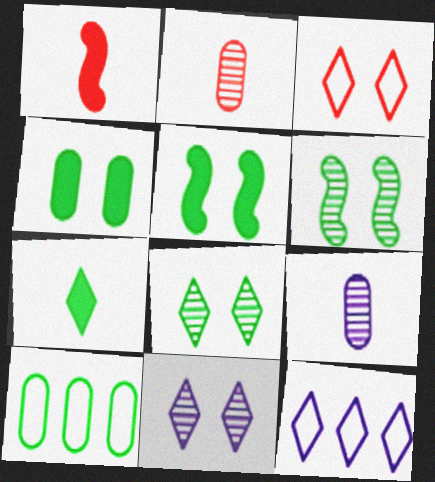[[1, 10, 11], 
[2, 5, 12], 
[6, 7, 10]]